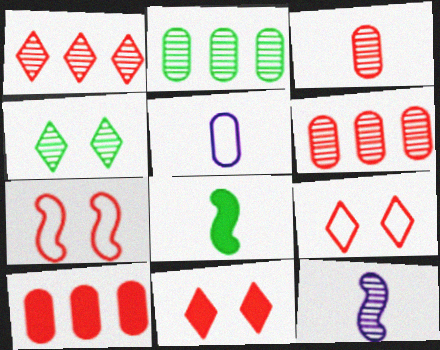[[4, 6, 12]]